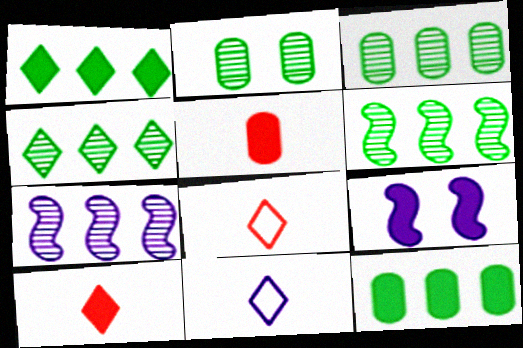[[1, 5, 9], 
[3, 4, 6], 
[3, 8, 9], 
[9, 10, 12]]